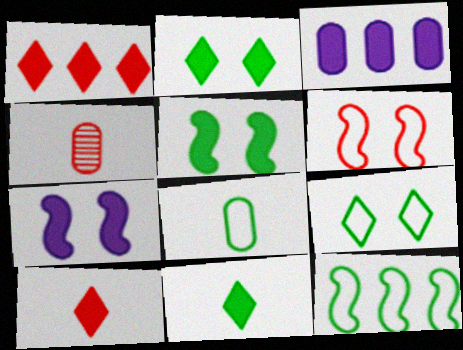[[1, 4, 6], 
[3, 5, 10], 
[8, 9, 12]]